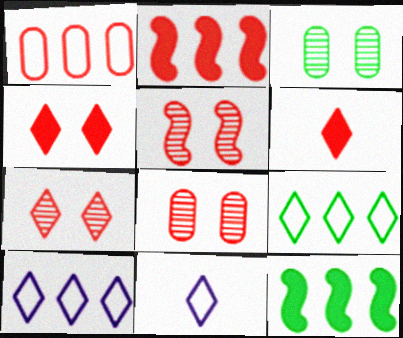[[1, 5, 6], 
[2, 3, 11], 
[5, 7, 8], 
[8, 11, 12]]